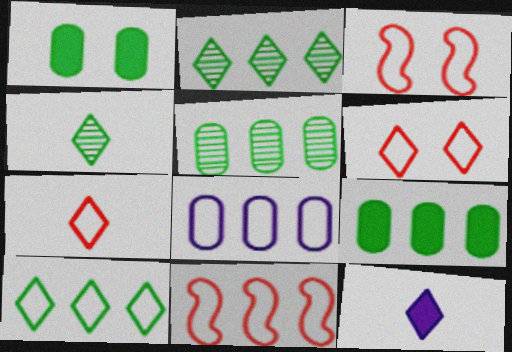[[2, 6, 12], 
[3, 5, 12], 
[4, 7, 12], 
[8, 10, 11]]